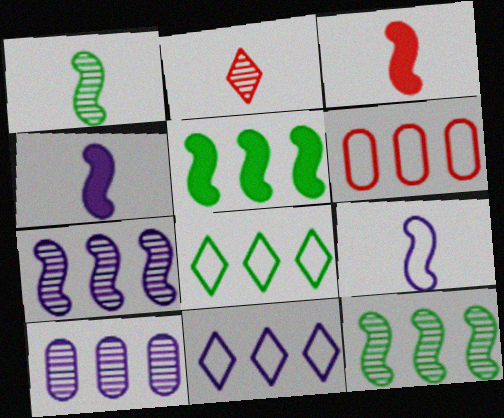[[1, 3, 9]]